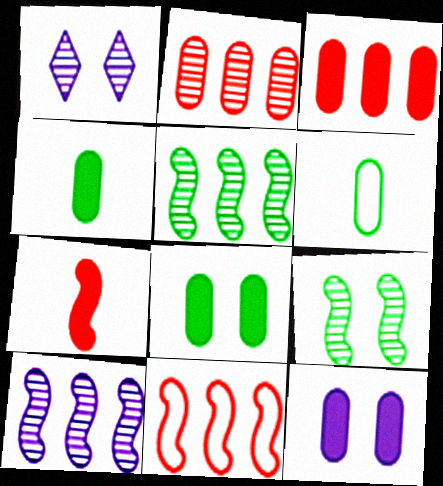[[1, 4, 11], 
[2, 6, 12], 
[3, 4, 12]]